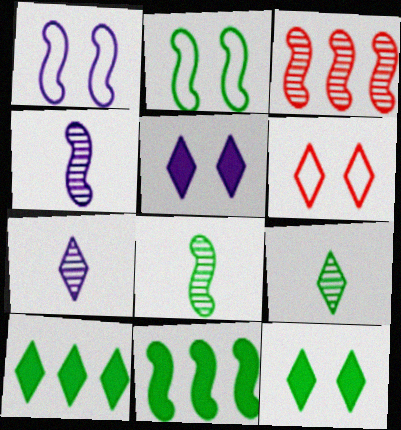[[2, 8, 11], 
[6, 7, 10]]